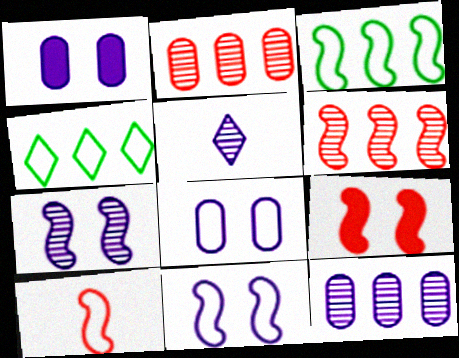[[3, 10, 11], 
[4, 8, 10], 
[5, 7, 12], 
[6, 9, 10]]